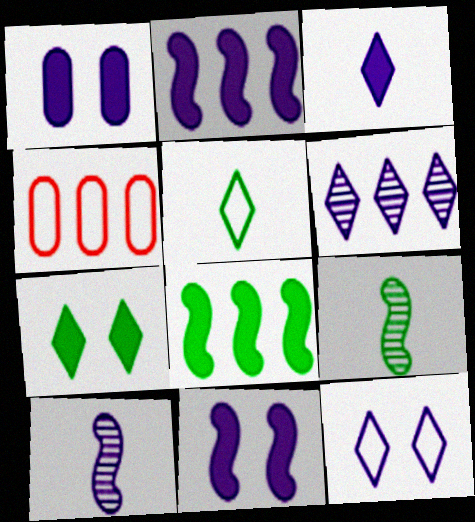[[1, 2, 3], 
[3, 6, 12], 
[4, 6, 8], 
[4, 7, 10]]